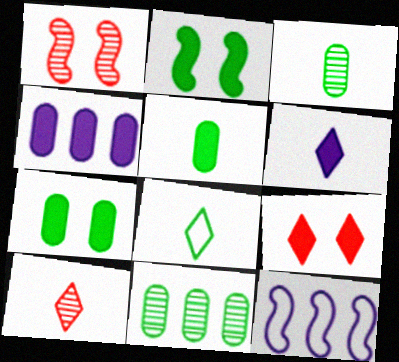[[1, 4, 8], 
[2, 8, 11], 
[3, 9, 12], 
[6, 8, 10], 
[7, 10, 12]]